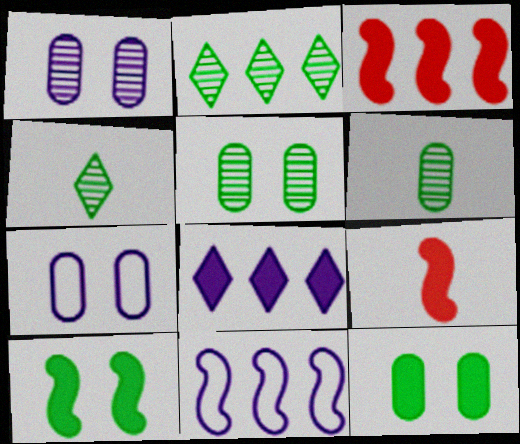[[2, 7, 9], 
[3, 4, 7], 
[8, 9, 12]]